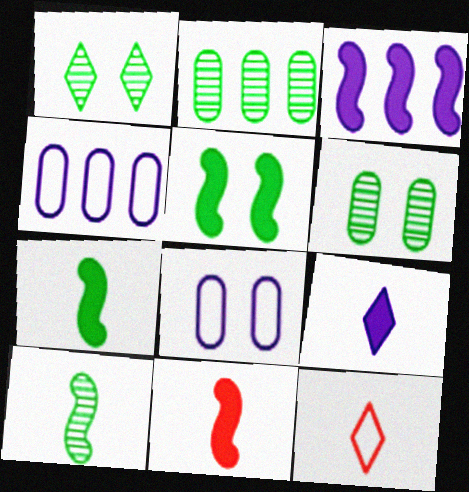[[1, 2, 10], 
[1, 4, 11], 
[3, 5, 11], 
[3, 6, 12]]